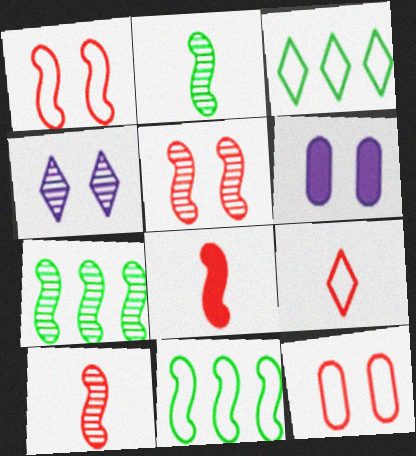[[3, 6, 10], 
[6, 7, 9]]